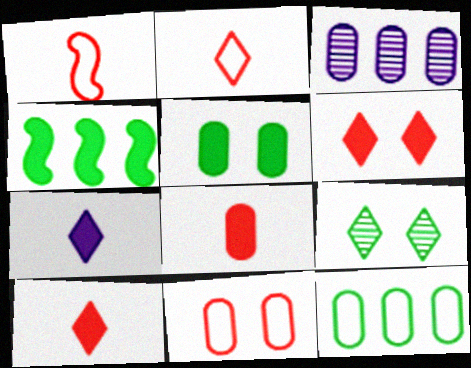[]